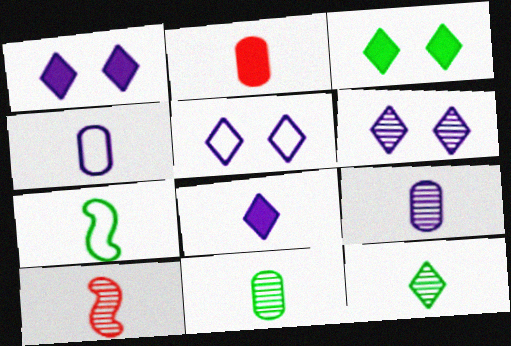[[1, 5, 6], 
[2, 4, 11], 
[9, 10, 12]]